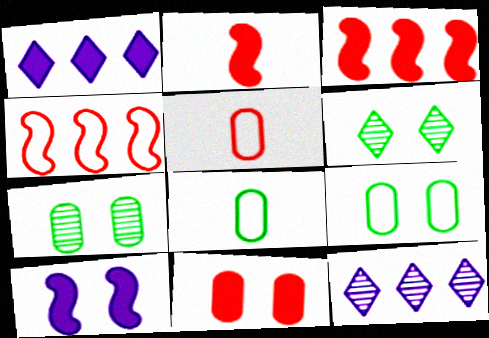[[2, 9, 12]]